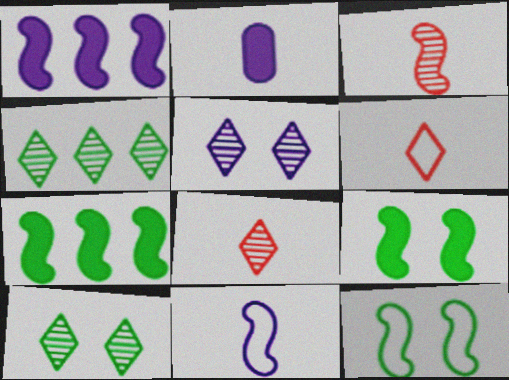[[1, 3, 12], 
[4, 5, 8]]